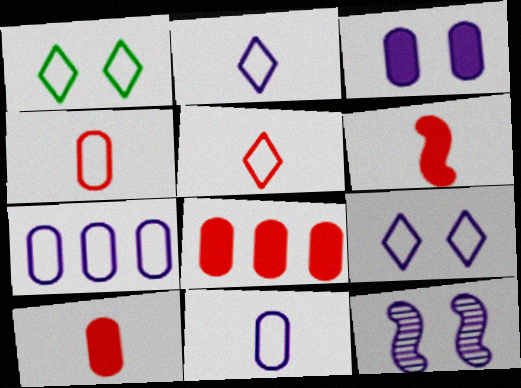[[3, 9, 12]]